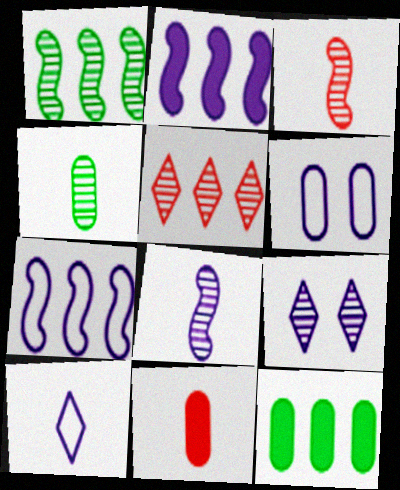[[5, 7, 12], 
[6, 7, 10]]